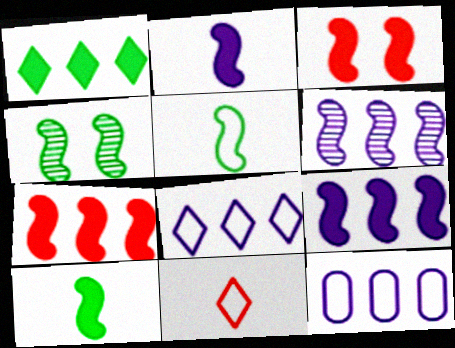[[3, 5, 6], 
[3, 9, 10]]